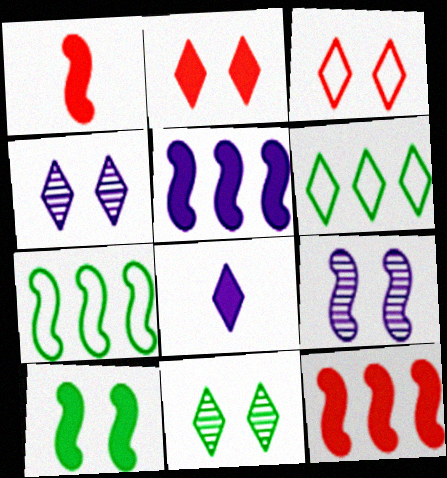[[1, 5, 10], 
[1, 7, 9]]